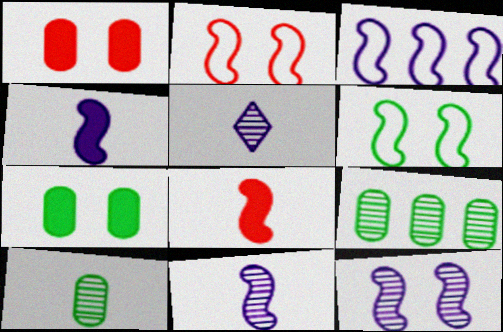[[3, 4, 12]]